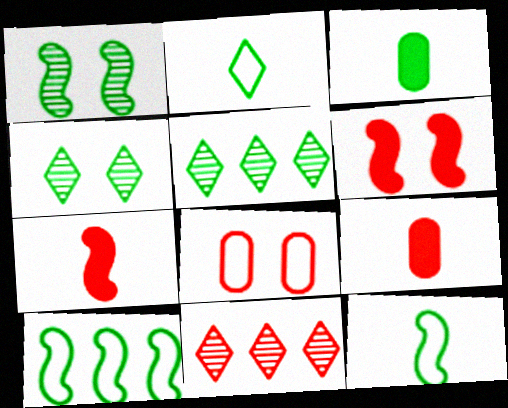[[3, 4, 10], 
[7, 8, 11]]